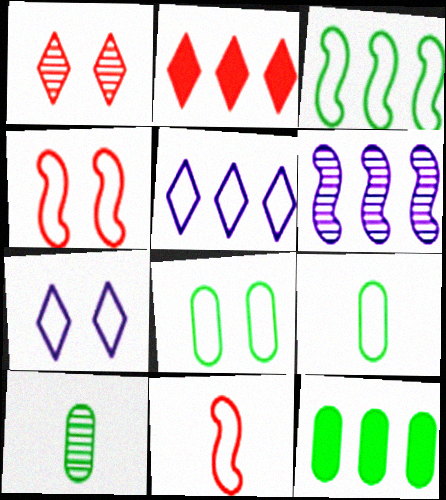[[1, 6, 10], 
[4, 5, 9], 
[4, 7, 8], 
[5, 8, 11], 
[8, 10, 12]]